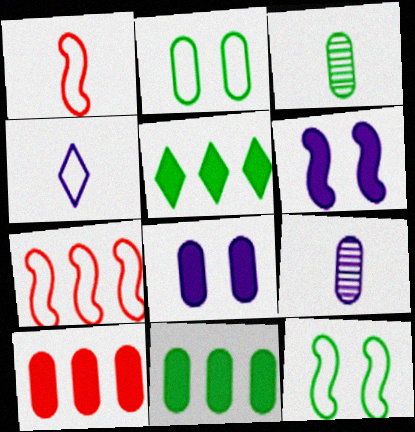[[2, 3, 11], 
[2, 4, 7], 
[2, 9, 10], 
[3, 5, 12]]